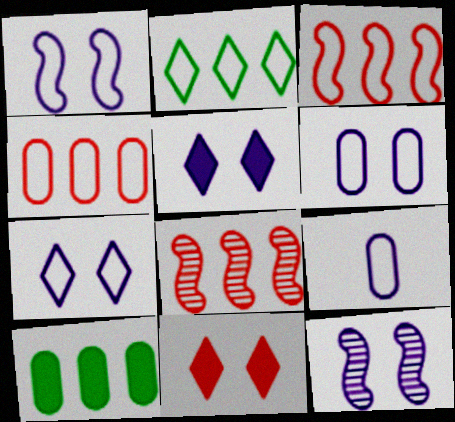[[1, 6, 7], 
[5, 6, 12]]